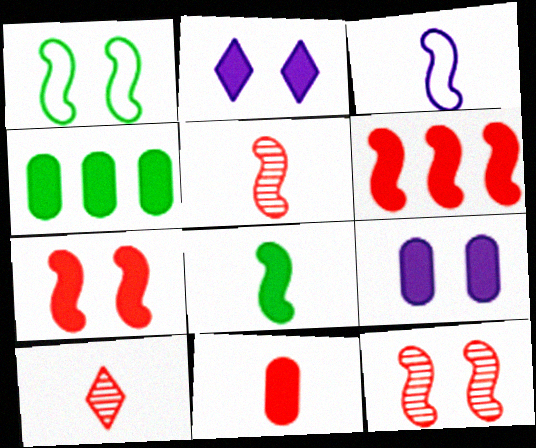[[3, 5, 8], 
[4, 9, 11]]